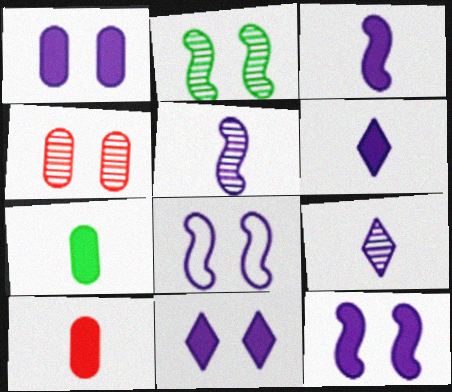[[1, 11, 12]]